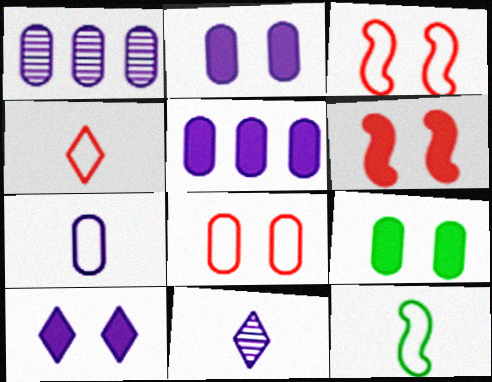[[1, 2, 7], 
[4, 7, 12], 
[6, 9, 10]]